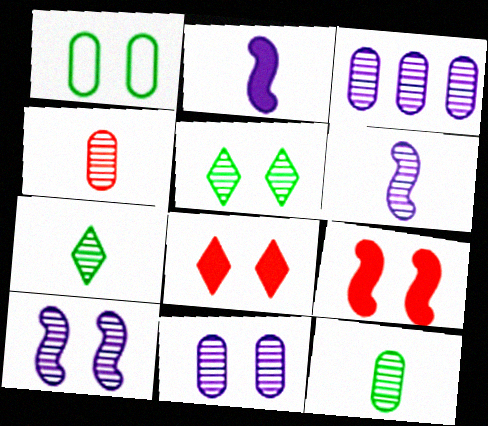[[1, 8, 10], 
[4, 6, 7]]